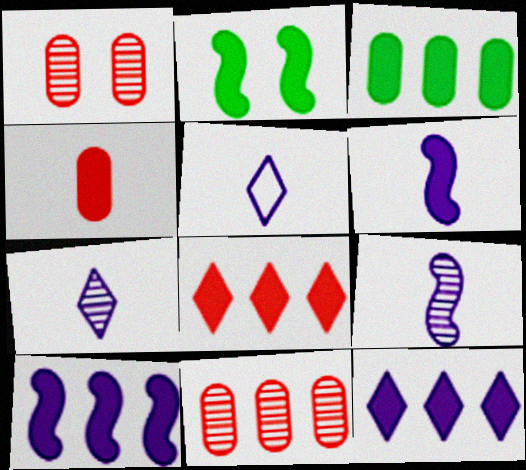[[2, 4, 12], 
[2, 5, 11], 
[3, 8, 10]]